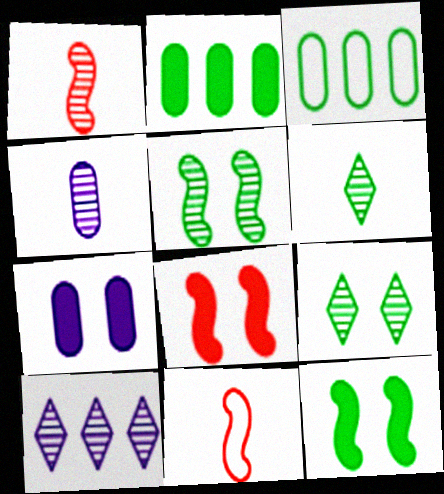[[1, 4, 6], 
[3, 6, 12]]